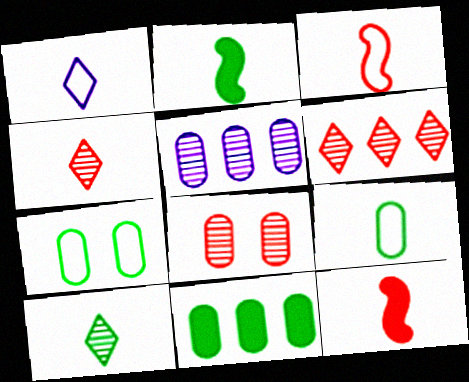[[1, 3, 9], 
[2, 9, 10]]